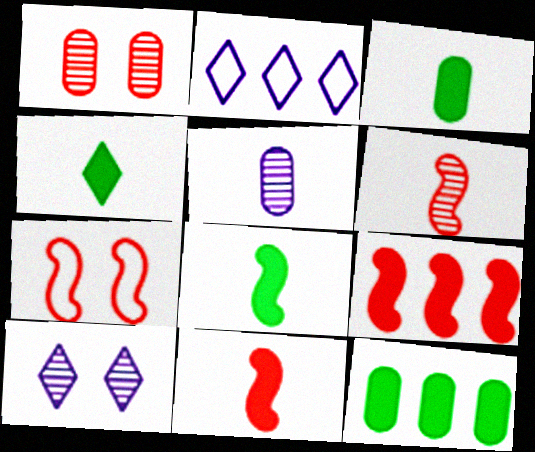[[1, 2, 8], 
[3, 4, 8], 
[6, 7, 9]]